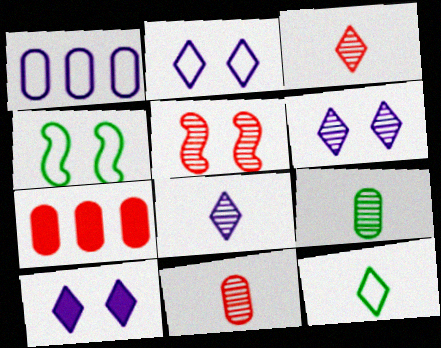[[2, 6, 10], 
[4, 7, 8]]